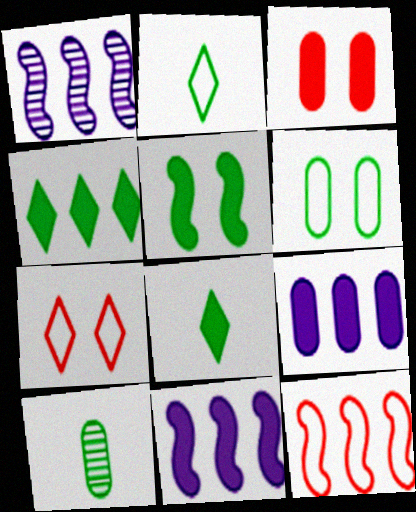[[1, 2, 3], 
[3, 8, 11], 
[7, 10, 11]]